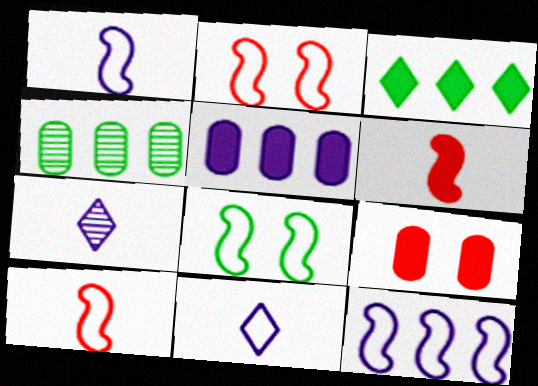[[8, 10, 12]]